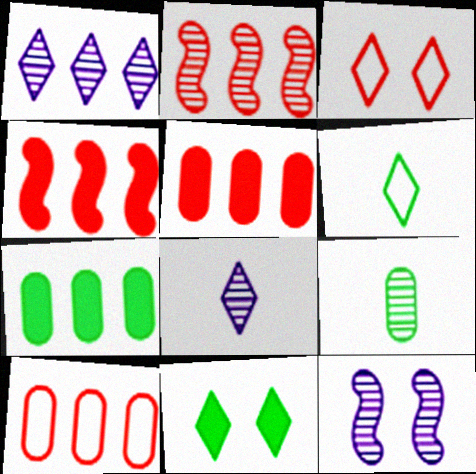[[5, 6, 12]]